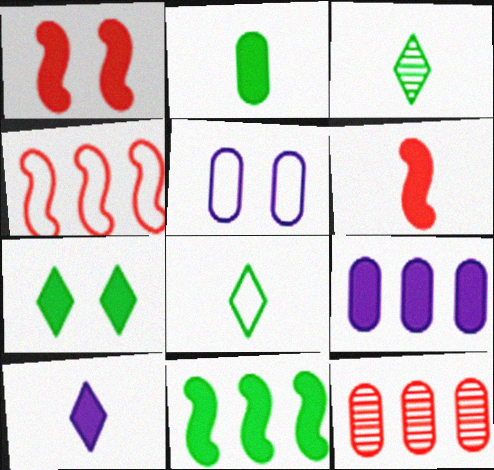[[2, 5, 12], 
[2, 6, 10], 
[2, 7, 11], 
[4, 5, 8], 
[6, 7, 9]]